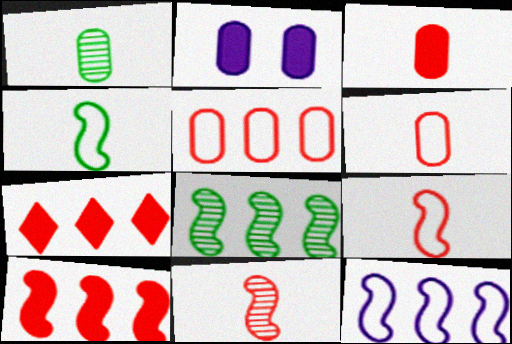[[1, 2, 5], 
[8, 10, 12]]